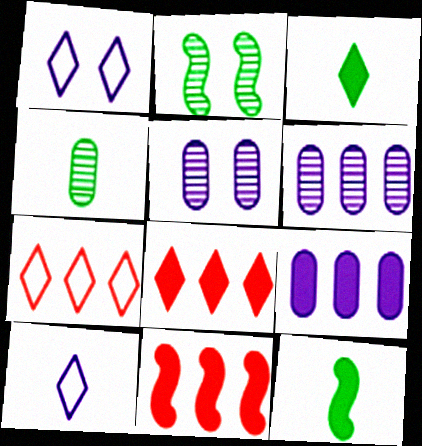[[1, 4, 11], 
[5, 7, 12]]